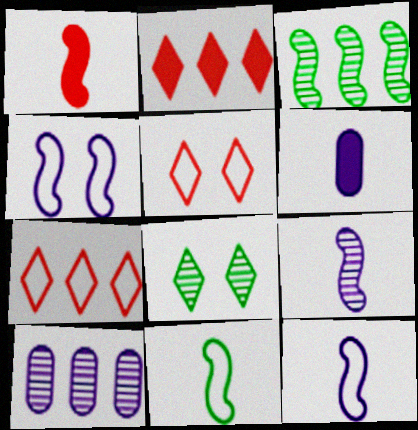[[1, 3, 4], 
[1, 9, 11], 
[3, 5, 6]]